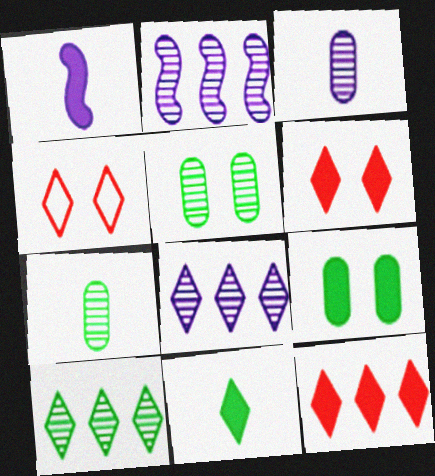[[1, 9, 12], 
[4, 8, 11]]